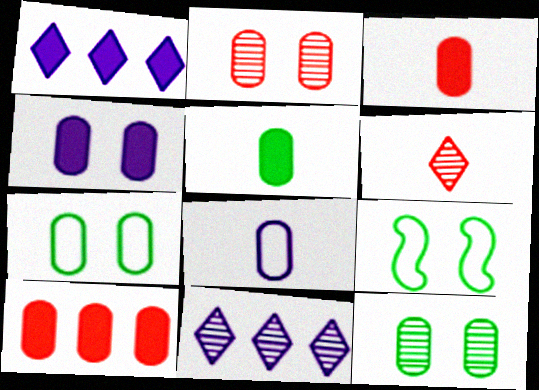[[2, 4, 7], 
[3, 9, 11], 
[4, 5, 10], 
[8, 10, 12]]